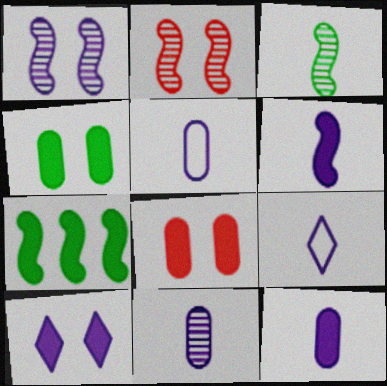[[5, 11, 12], 
[6, 9, 11]]